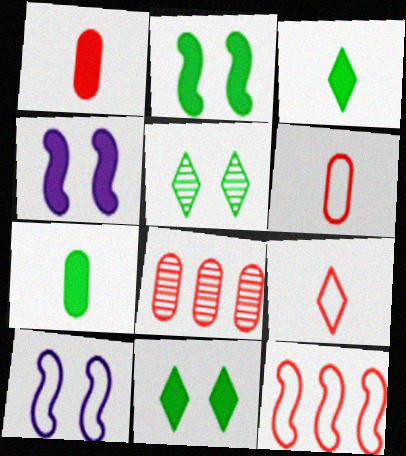[[3, 8, 10]]